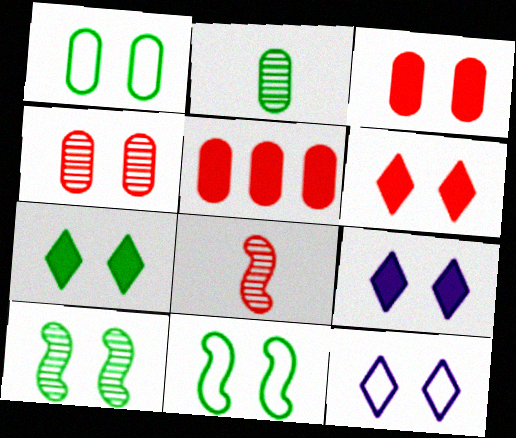[[1, 7, 10], 
[3, 10, 12], 
[4, 9, 11], 
[6, 7, 9]]